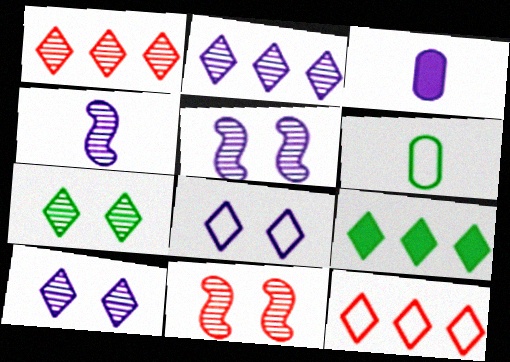[[2, 9, 12]]